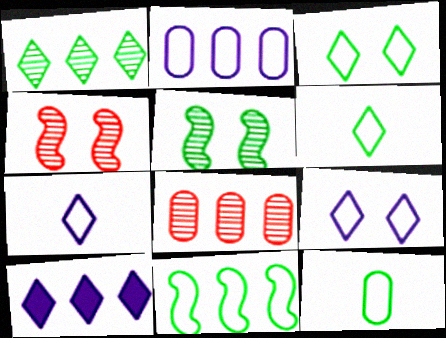[[3, 11, 12], 
[4, 10, 12], 
[8, 10, 11]]